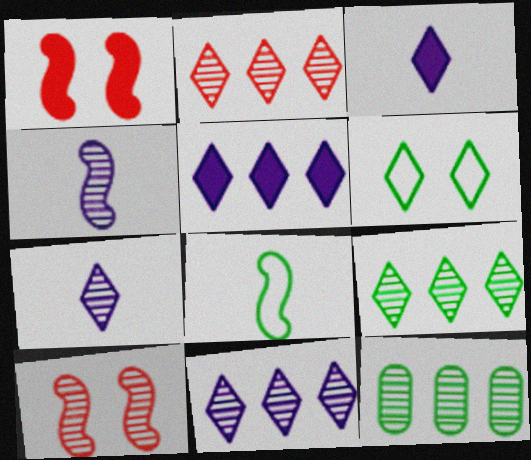[[2, 3, 6], 
[2, 9, 11], 
[7, 10, 12]]